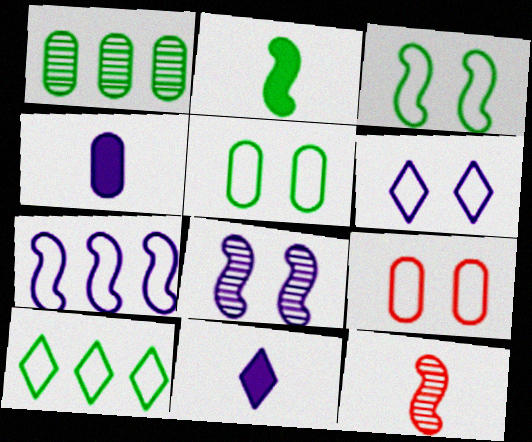[[1, 4, 9], 
[3, 6, 9]]